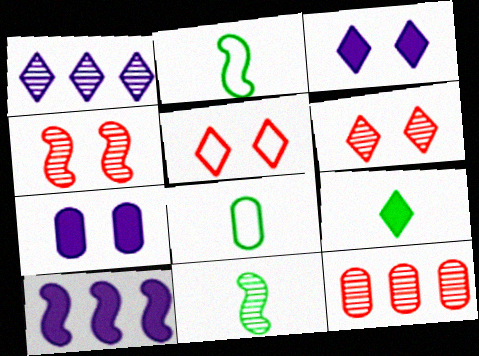[[1, 5, 9], 
[2, 3, 12], 
[2, 4, 10], 
[6, 8, 10], 
[7, 8, 12], 
[8, 9, 11]]